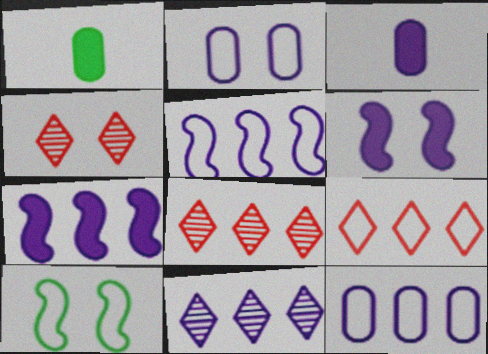[[1, 4, 5], 
[3, 8, 10], 
[7, 11, 12]]